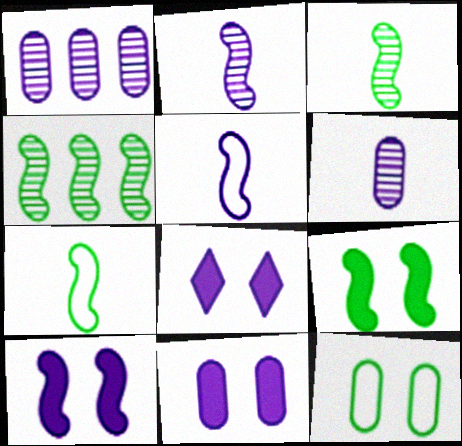[[1, 5, 8], 
[4, 7, 9], 
[8, 10, 11]]